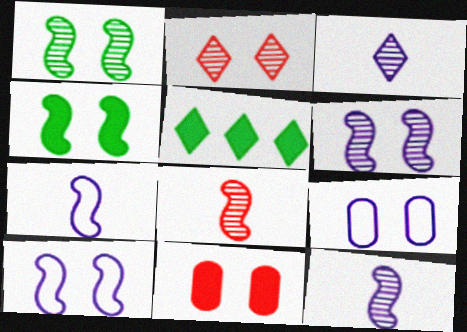[[2, 4, 9], 
[5, 8, 9]]